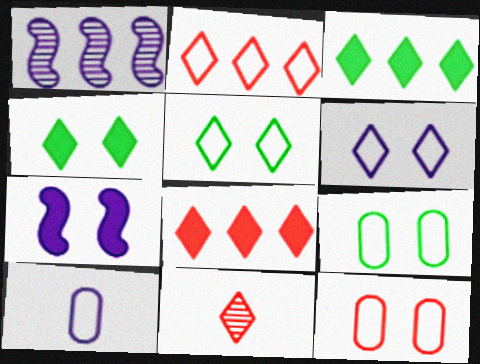[[3, 6, 11]]